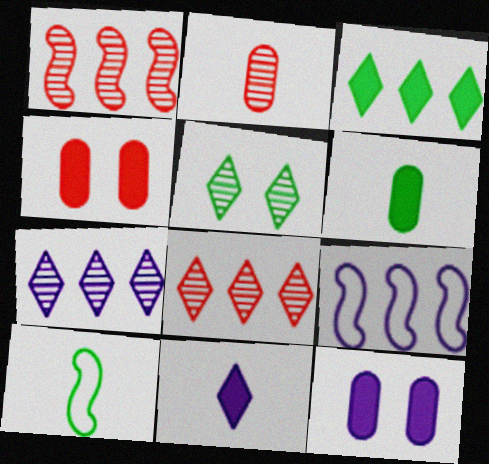[[2, 10, 11], 
[4, 7, 10], 
[8, 10, 12]]